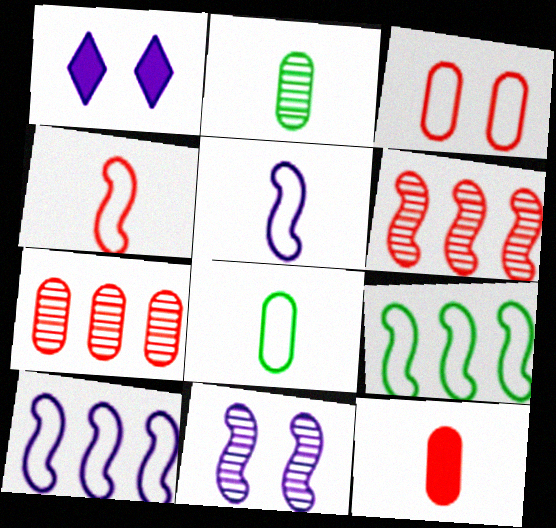[[1, 6, 8], 
[3, 7, 12]]